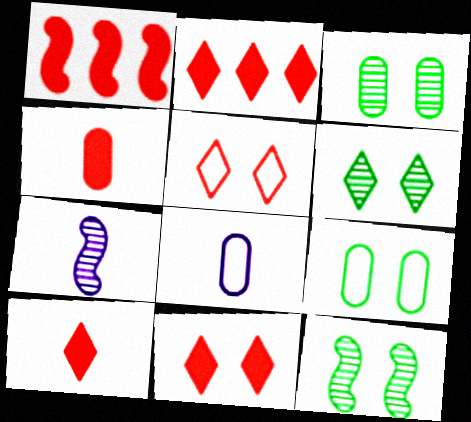[[1, 4, 11], 
[1, 6, 8], 
[2, 7, 9], 
[2, 8, 12], 
[2, 10, 11], 
[3, 6, 12]]